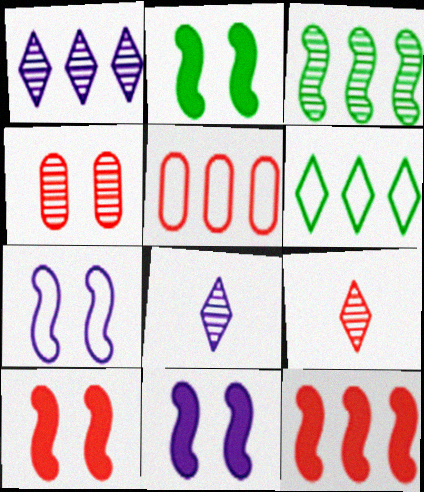[[2, 5, 8], 
[2, 10, 11], 
[3, 4, 8], 
[5, 9, 10]]